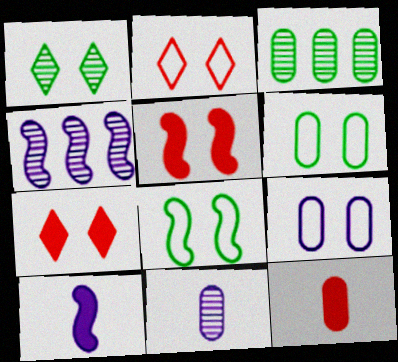[[1, 5, 9], 
[2, 3, 10], 
[2, 8, 9], 
[3, 9, 12]]